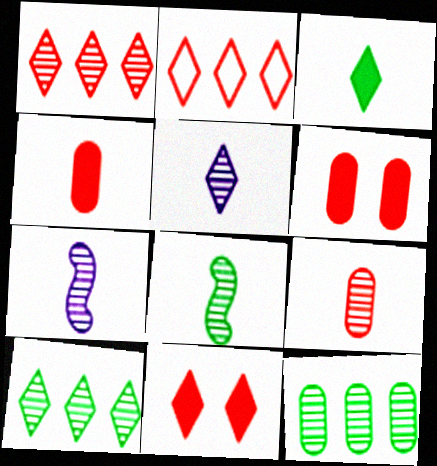[[5, 8, 9]]